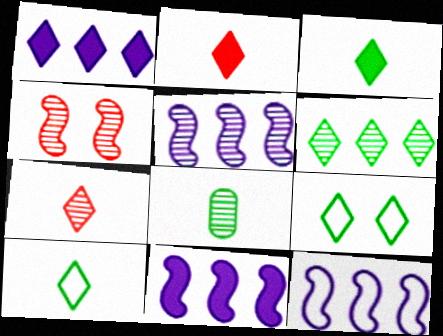[[1, 7, 9], 
[3, 6, 9], 
[5, 11, 12]]